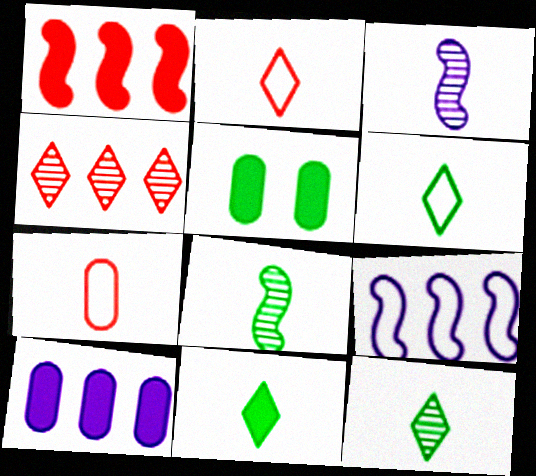[[3, 7, 11], 
[6, 11, 12]]